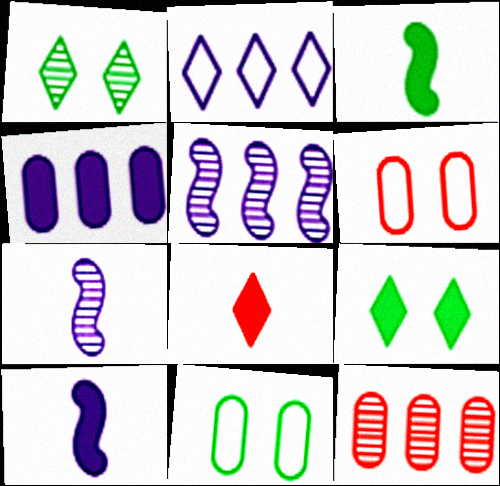[[1, 2, 8], 
[1, 7, 12], 
[2, 4, 5], 
[5, 8, 11]]